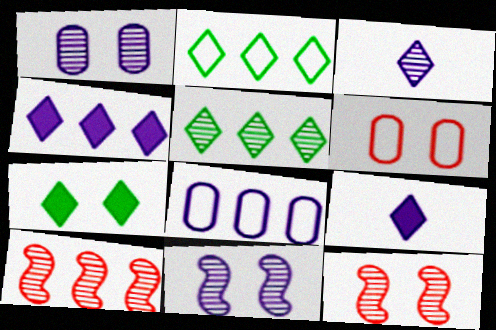[[6, 7, 11], 
[8, 9, 11]]